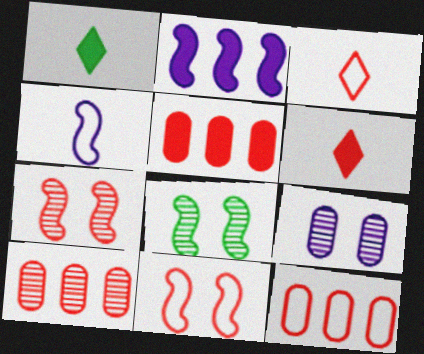[[3, 5, 7], 
[3, 11, 12], 
[5, 10, 12], 
[6, 7, 12], 
[6, 10, 11]]